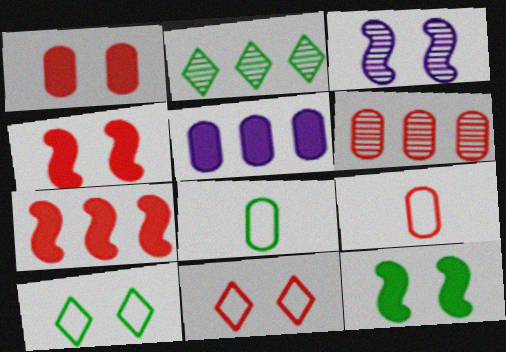[[1, 3, 10], 
[1, 6, 9], 
[2, 8, 12]]